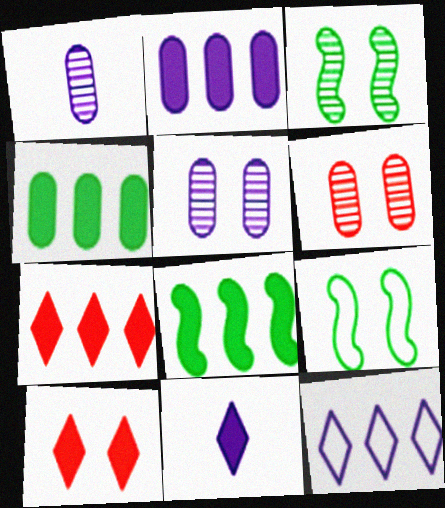[[1, 7, 9], 
[2, 7, 8], 
[5, 9, 10]]